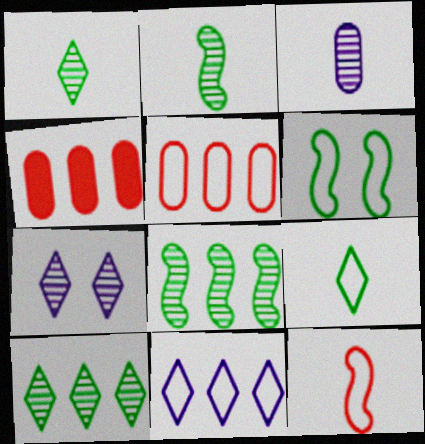[[4, 8, 11]]